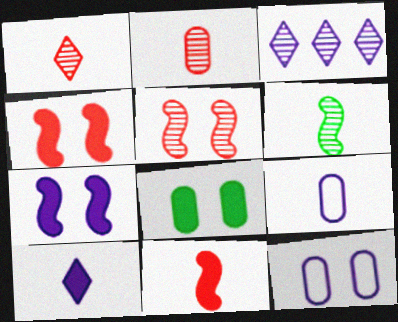[[3, 7, 9]]